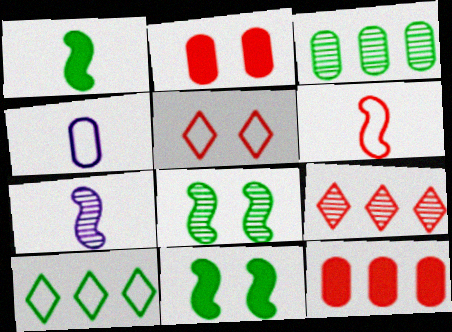[[1, 6, 7], 
[2, 3, 4], 
[2, 6, 9], 
[2, 7, 10], 
[4, 9, 11]]